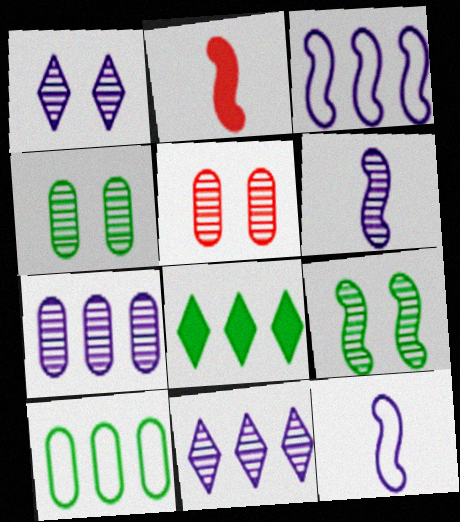[[1, 2, 10], 
[1, 5, 9], 
[1, 6, 7], 
[2, 3, 9], 
[5, 8, 12]]